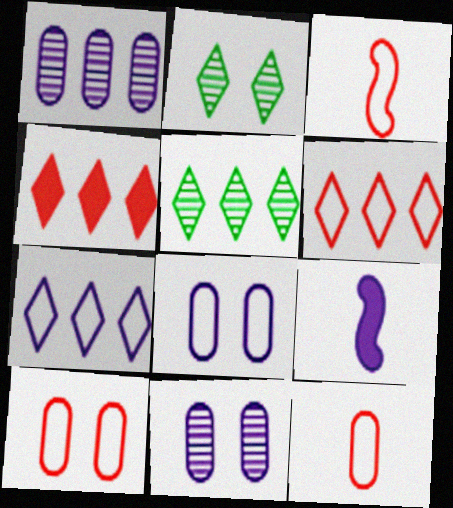[[3, 6, 10], 
[4, 5, 7], 
[5, 9, 10], 
[7, 9, 11]]